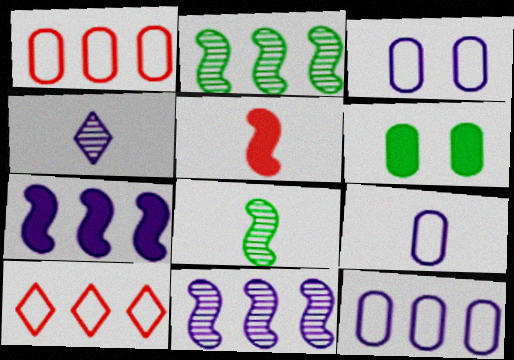[[3, 4, 7], 
[3, 9, 12]]